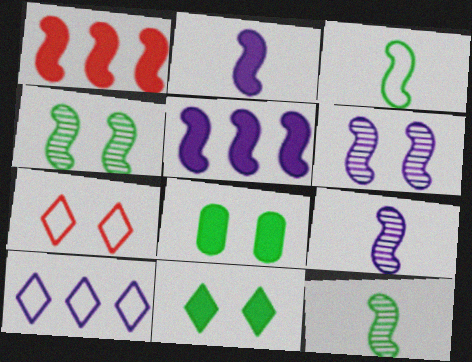[[1, 3, 6], 
[6, 7, 8]]